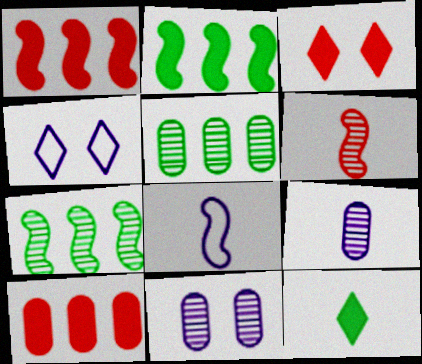[[3, 5, 8]]